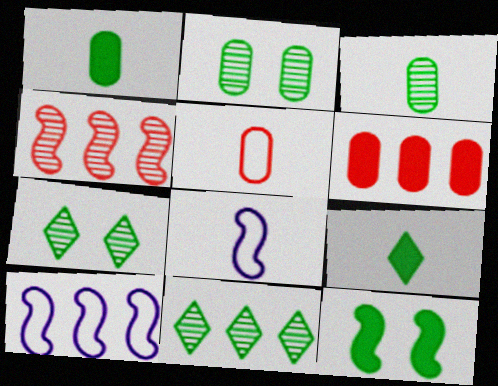[[4, 8, 12], 
[6, 7, 8], 
[6, 10, 11]]